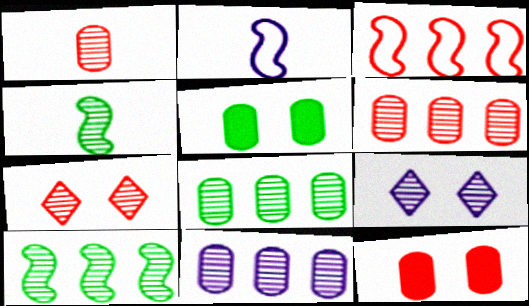[[1, 9, 10], 
[4, 6, 9], 
[4, 7, 11], 
[6, 8, 11]]